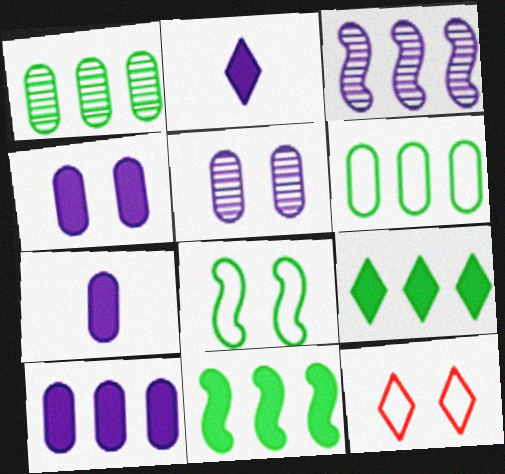[[4, 7, 10]]